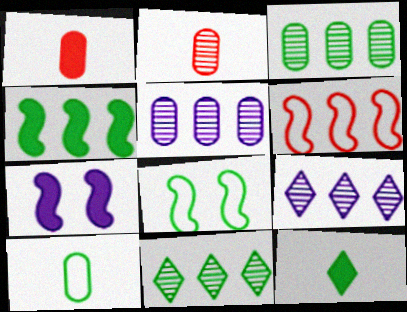[[1, 8, 9], 
[3, 8, 12]]